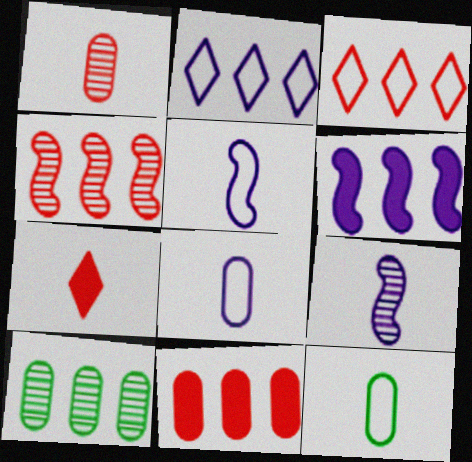[[3, 4, 11], 
[3, 6, 10], 
[7, 9, 12]]